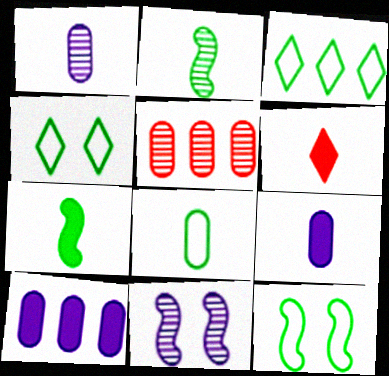[[3, 8, 12], 
[6, 7, 9]]